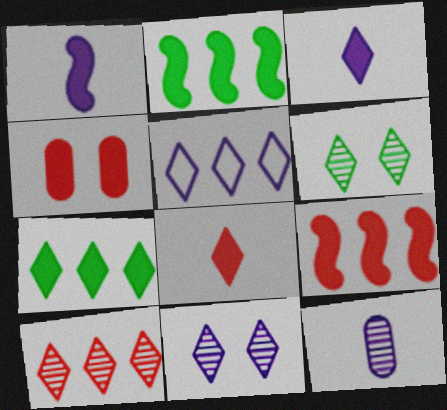[[1, 4, 7], 
[2, 3, 4], 
[3, 5, 11], 
[4, 8, 9], 
[5, 6, 8], 
[5, 7, 10]]